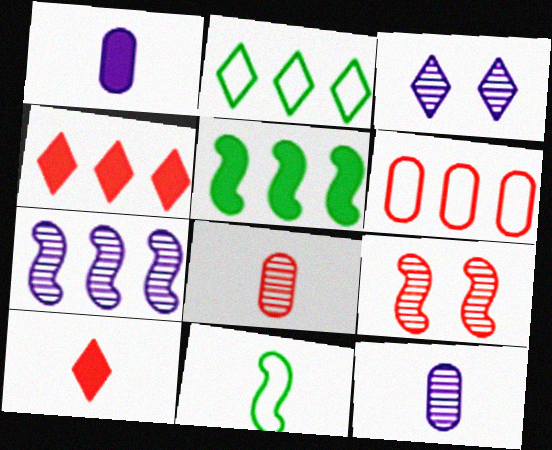[[1, 2, 9], 
[2, 3, 10], 
[3, 7, 12], 
[6, 9, 10], 
[10, 11, 12]]